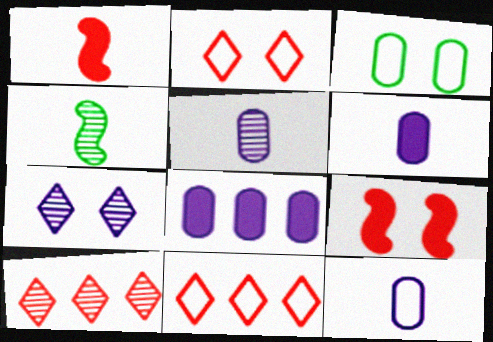[[2, 4, 8], 
[3, 7, 9], 
[5, 6, 12]]